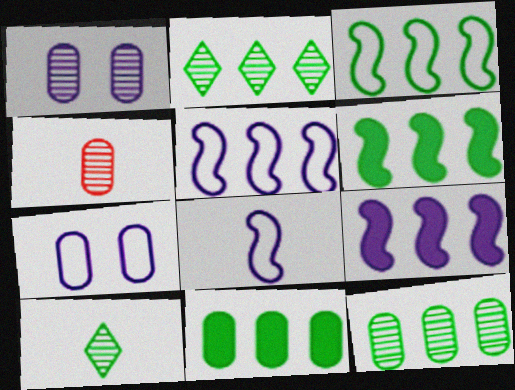[[1, 4, 12], 
[2, 3, 11], 
[4, 7, 11]]